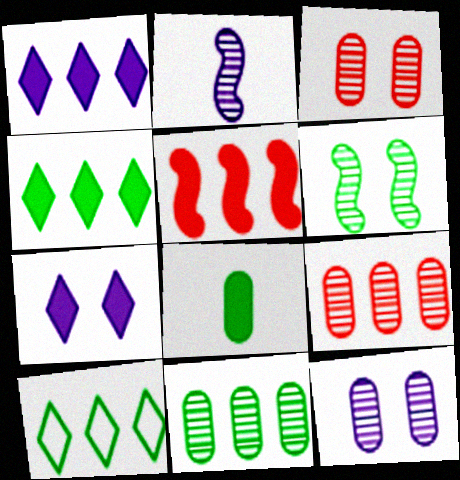[[5, 7, 8], 
[6, 8, 10]]